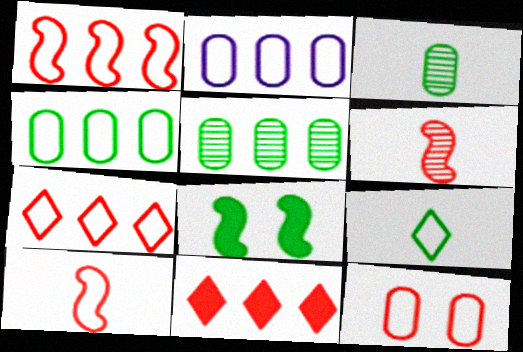[[5, 8, 9], 
[6, 11, 12], 
[7, 10, 12]]